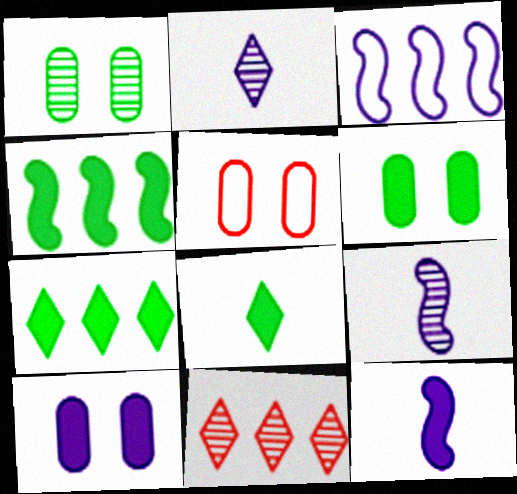[[1, 5, 10], 
[1, 9, 11], 
[2, 3, 10], 
[2, 4, 5], 
[4, 6, 8], 
[5, 7, 9]]